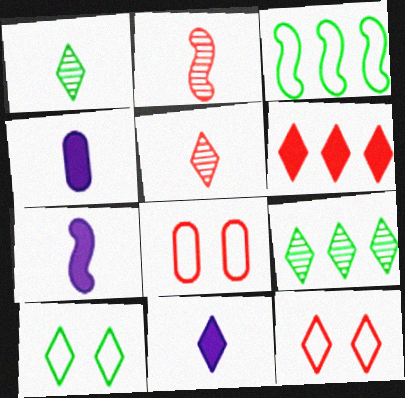[[2, 6, 8], 
[4, 7, 11], 
[5, 6, 12], 
[7, 8, 9], 
[9, 11, 12]]